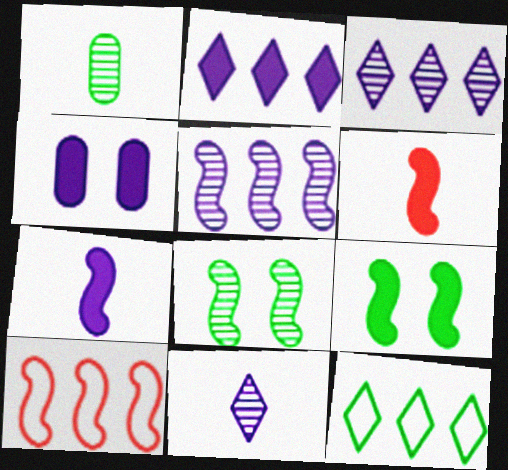[[1, 9, 12], 
[2, 4, 7], 
[7, 8, 10]]